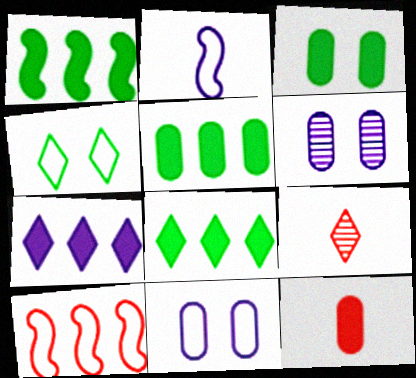[[1, 5, 8], 
[1, 9, 11], 
[2, 6, 7], 
[4, 7, 9]]